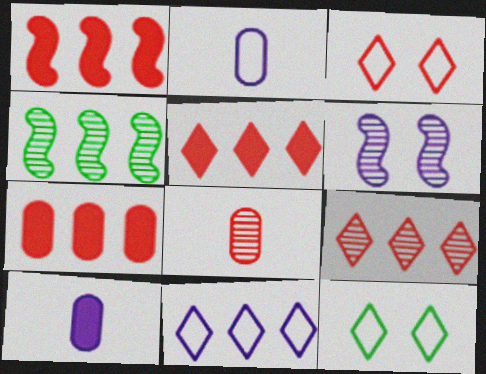[[1, 3, 8], 
[1, 5, 7], 
[3, 4, 10], 
[4, 7, 11], 
[6, 10, 11]]